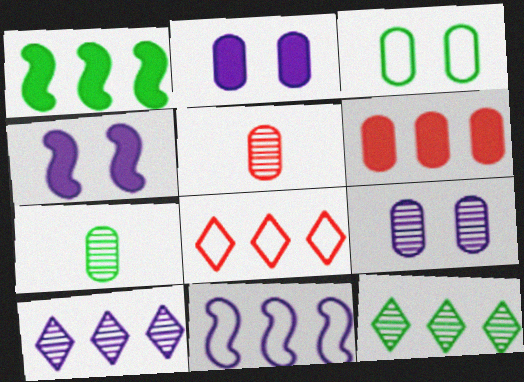[[4, 7, 8], 
[6, 11, 12]]